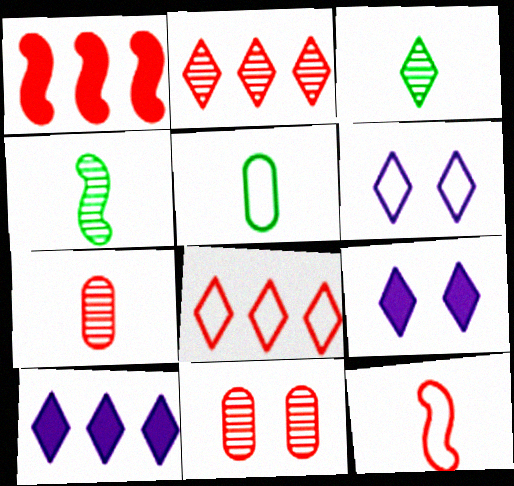[[3, 8, 9]]